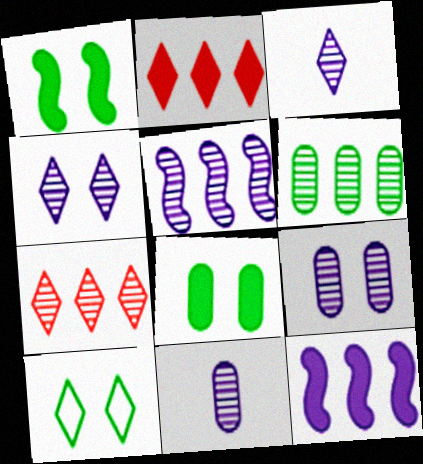[[2, 3, 10], 
[3, 5, 9], 
[4, 5, 11], 
[5, 6, 7]]